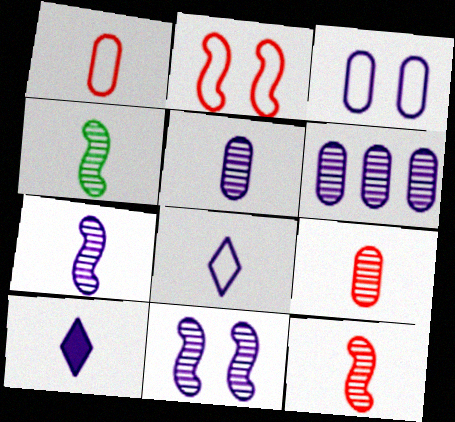[[1, 4, 10], 
[4, 7, 12]]